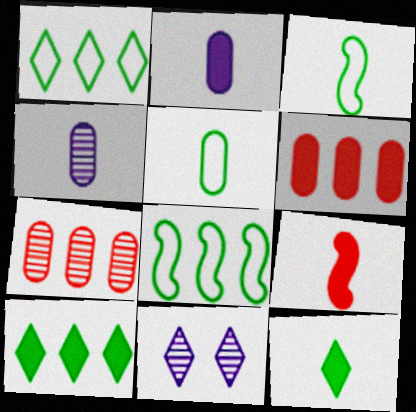[[2, 9, 12], 
[3, 6, 11]]